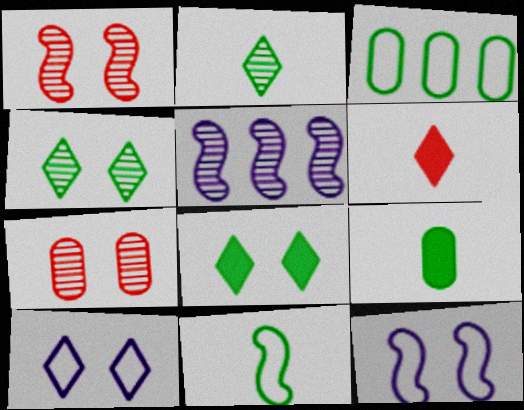[[2, 5, 7], 
[2, 9, 11], 
[7, 8, 12]]